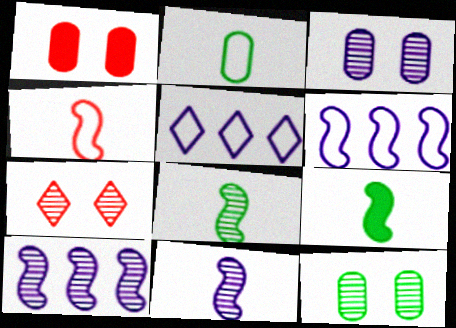[[1, 5, 8], 
[4, 9, 11]]